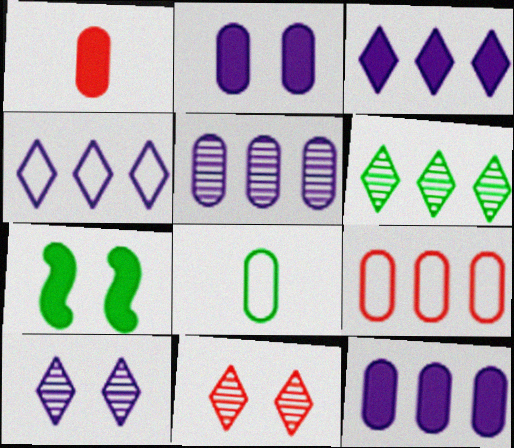[[1, 3, 7], 
[6, 7, 8]]